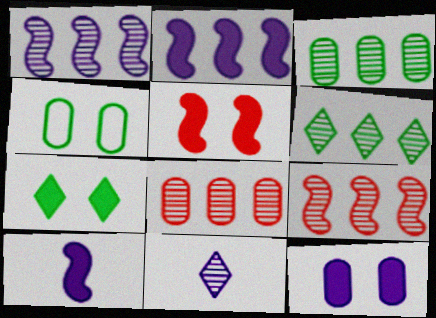[[1, 6, 8], 
[5, 7, 12]]